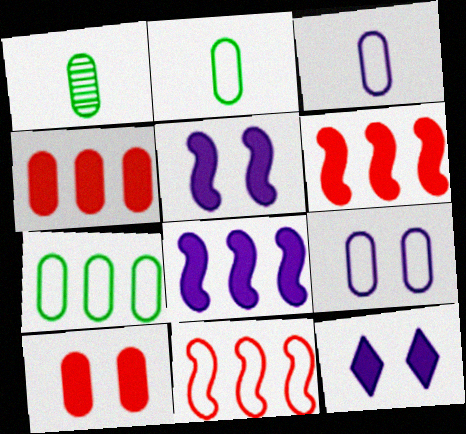[[1, 4, 9], 
[1, 11, 12]]